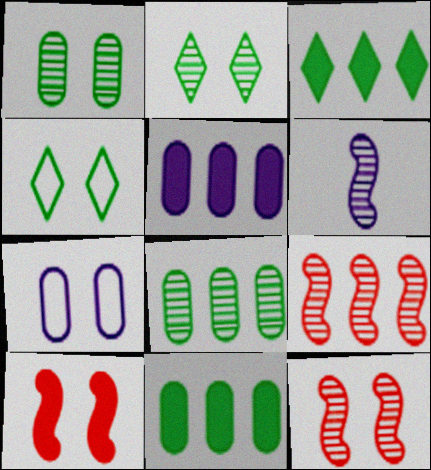[[2, 7, 10]]